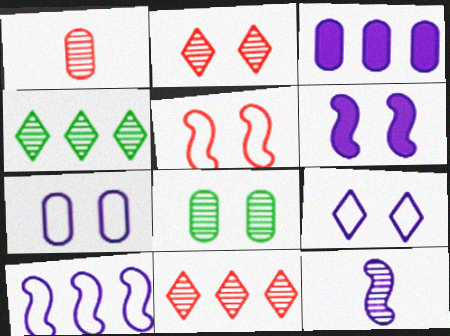[[3, 9, 12], 
[6, 10, 12], 
[8, 11, 12]]